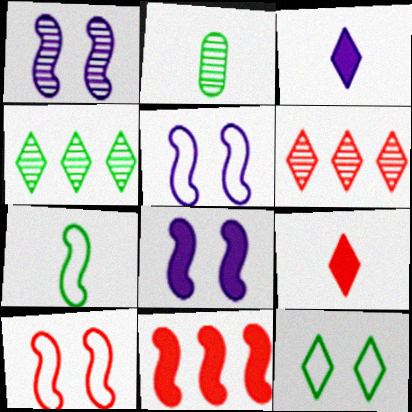[[1, 2, 6], 
[1, 5, 8], 
[1, 7, 11], 
[3, 6, 12]]